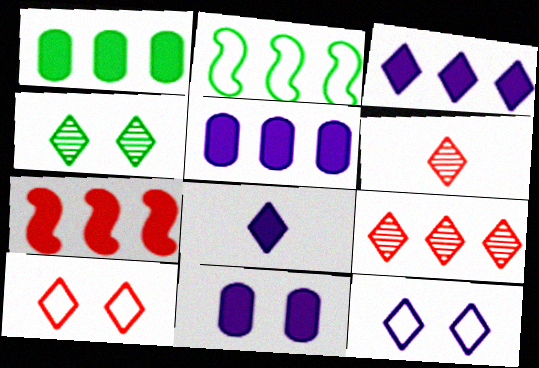[[1, 3, 7], 
[2, 5, 9], 
[2, 6, 11]]